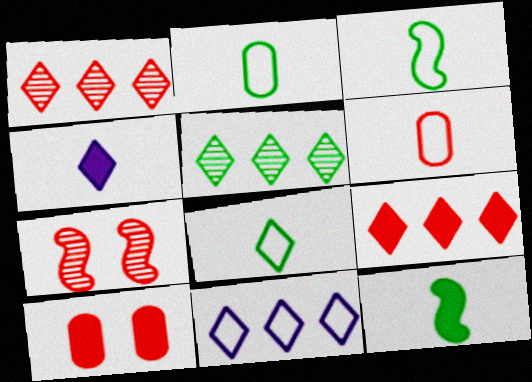[[2, 3, 8], 
[5, 9, 11], 
[6, 7, 9]]